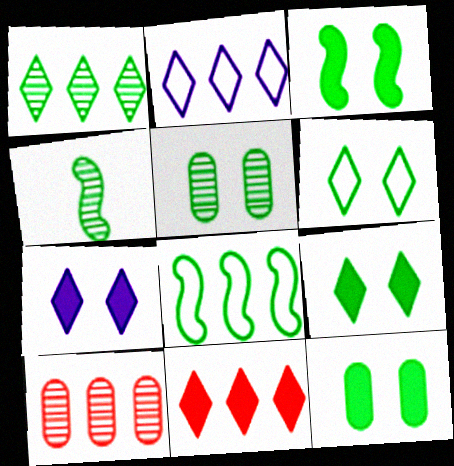[[1, 2, 11], 
[1, 4, 5], 
[3, 4, 8], 
[3, 5, 6], 
[3, 9, 12]]